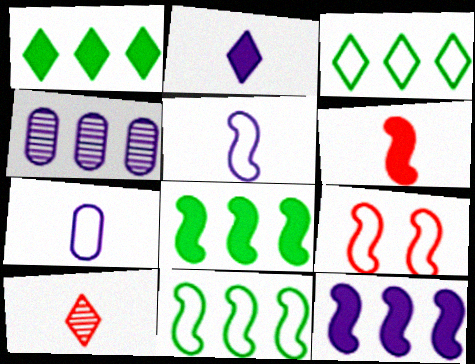[[3, 7, 9], 
[5, 9, 11]]